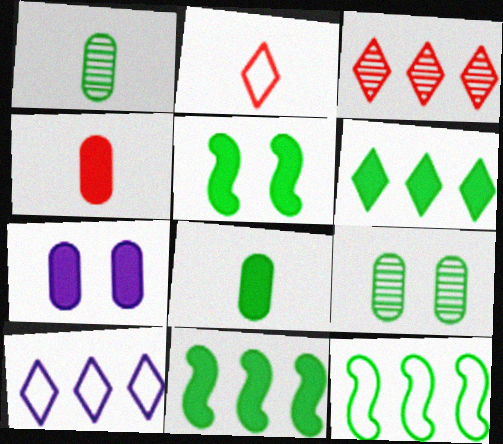[[3, 6, 10], 
[5, 6, 8]]